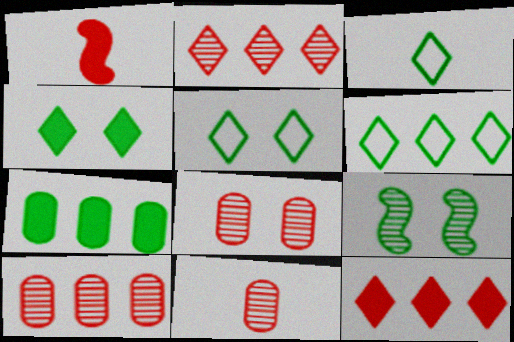[[3, 5, 6], 
[3, 7, 9], 
[8, 10, 11]]